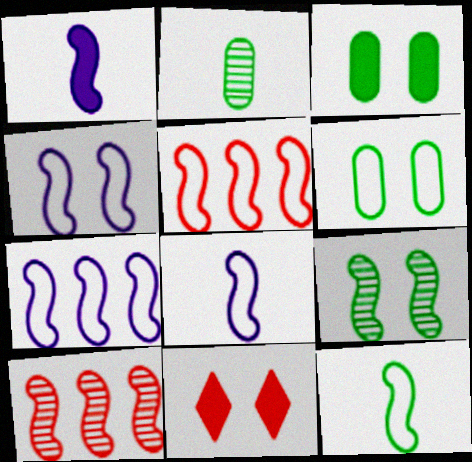[[1, 5, 9], 
[2, 7, 11], 
[4, 5, 12], 
[4, 7, 8]]